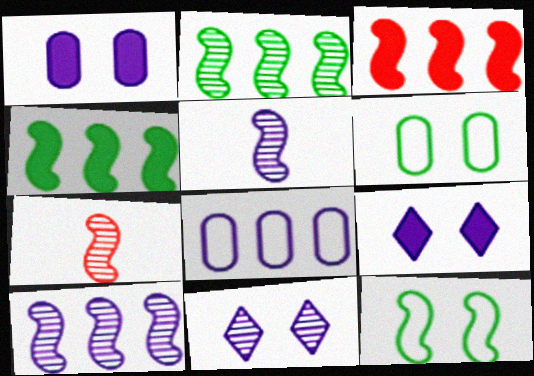[[3, 5, 12], 
[5, 8, 9]]